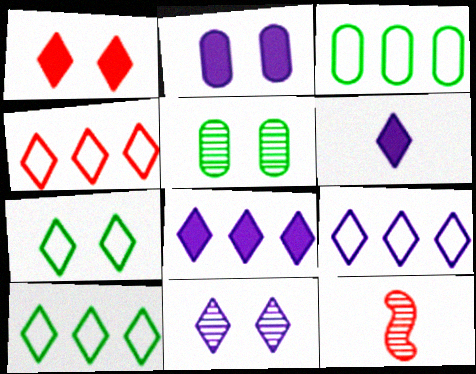[[1, 7, 11], 
[2, 10, 12], 
[4, 9, 10], 
[6, 9, 11]]